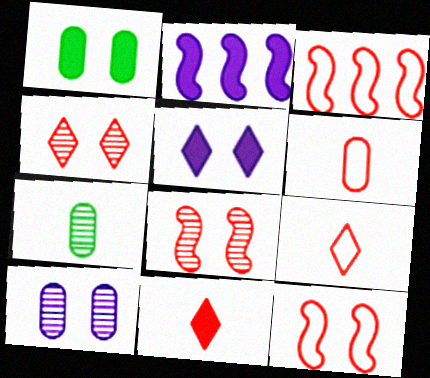[[1, 2, 11], 
[3, 5, 7]]